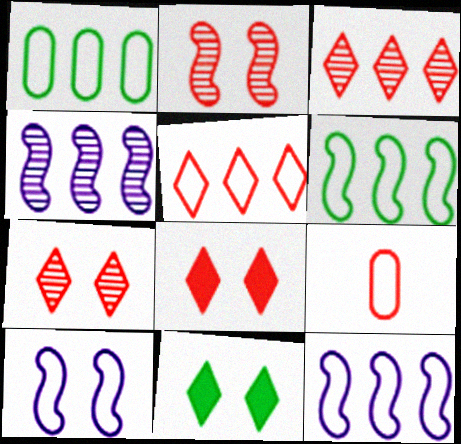[[1, 5, 12], 
[4, 9, 11]]